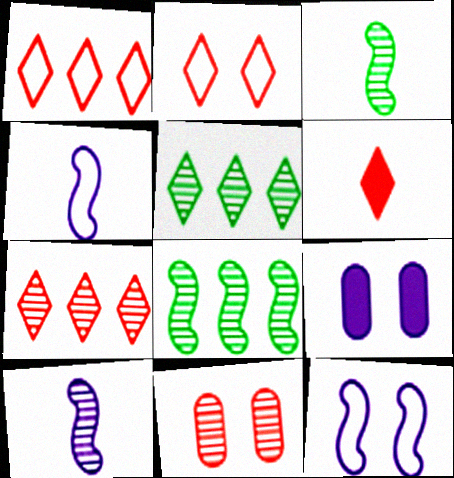[[1, 3, 9], 
[2, 6, 7], 
[5, 10, 11]]